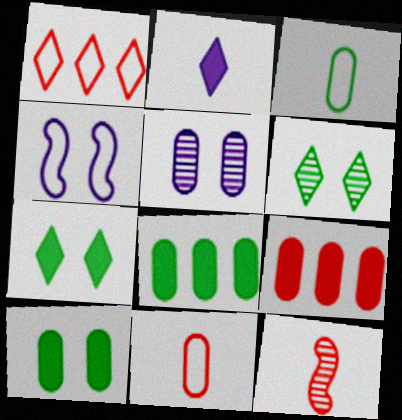[[1, 2, 6], 
[1, 3, 4], 
[2, 3, 12], 
[3, 5, 9], 
[5, 8, 11]]